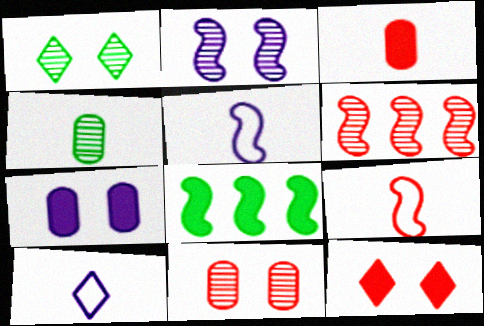[[1, 2, 11], 
[2, 8, 9], 
[8, 10, 11]]